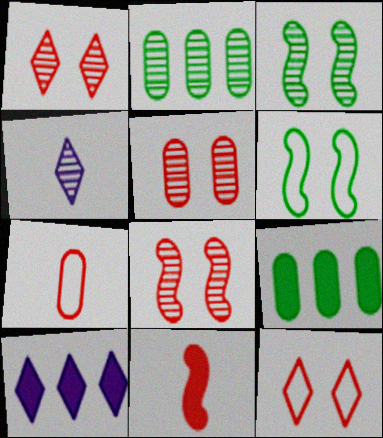[[1, 5, 8], 
[2, 4, 8], 
[3, 7, 10]]